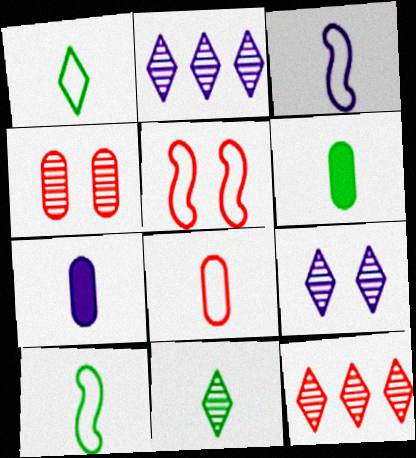[[1, 3, 8], 
[2, 5, 6], 
[6, 10, 11], 
[9, 11, 12]]